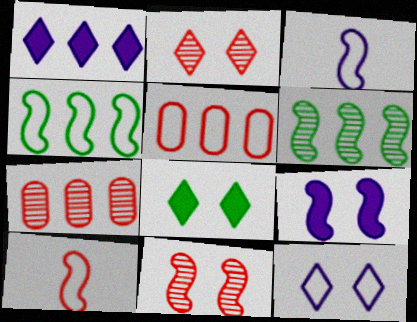[[1, 4, 7], 
[1, 5, 6], 
[2, 8, 12], 
[3, 7, 8], 
[6, 9, 10]]